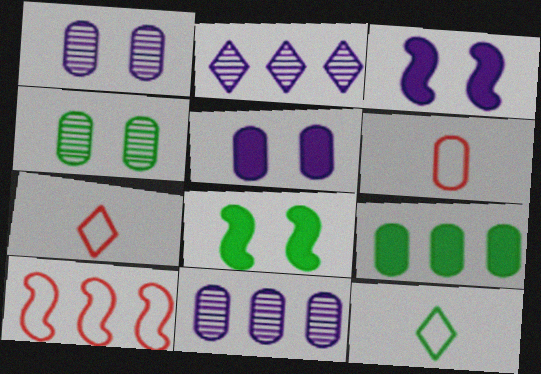[[1, 6, 9], 
[2, 6, 8], 
[2, 9, 10], 
[7, 8, 11]]